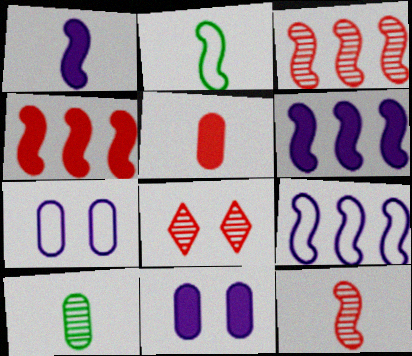[[1, 2, 12]]